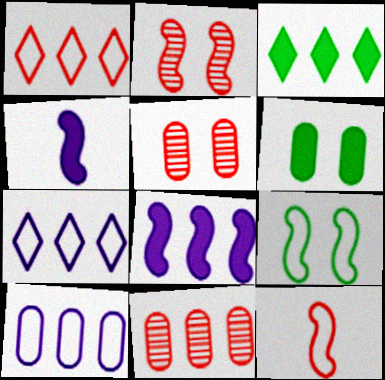[]